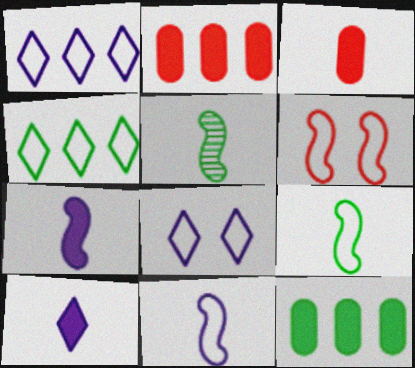[[2, 5, 8]]